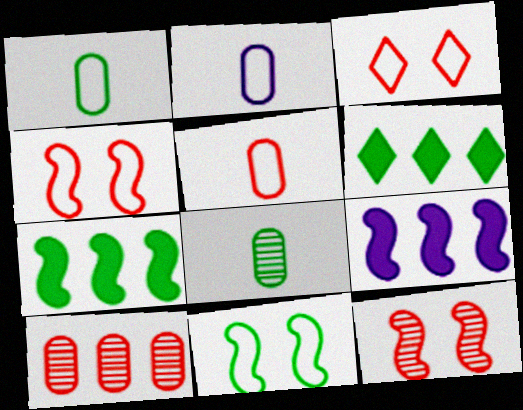[[1, 2, 5], 
[2, 6, 12], 
[3, 8, 9], 
[6, 8, 11]]